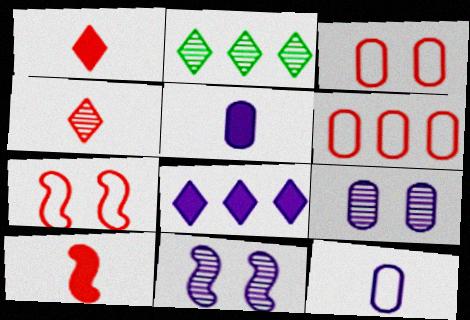[[2, 5, 7], 
[8, 11, 12]]